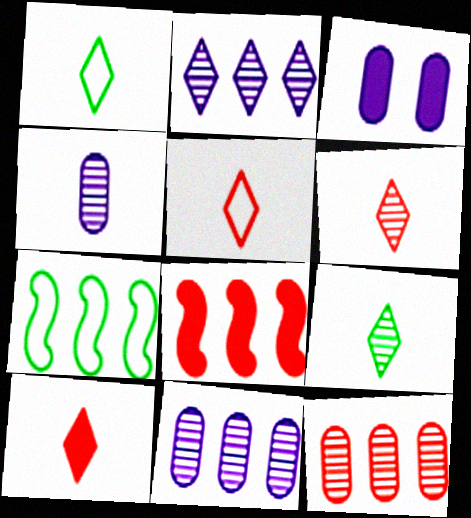[[3, 6, 7], 
[5, 6, 10]]